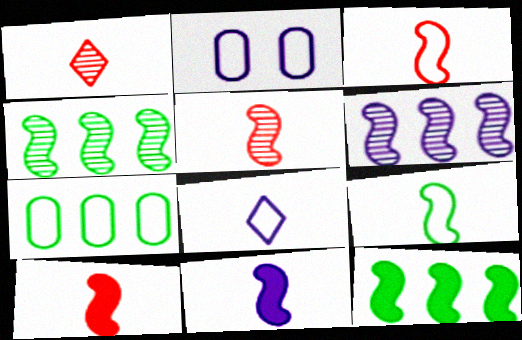[[1, 2, 12], 
[3, 5, 10], 
[5, 9, 11]]